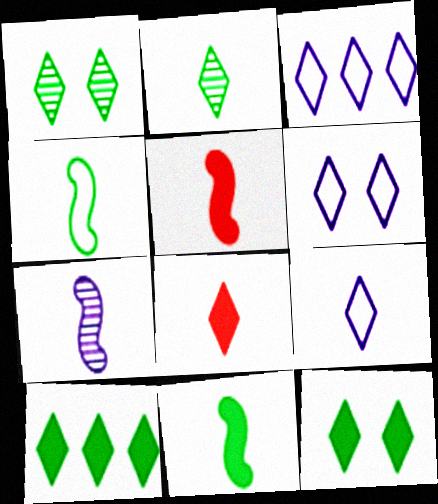[[1, 3, 8], 
[2, 8, 9], 
[3, 6, 9], 
[4, 5, 7]]